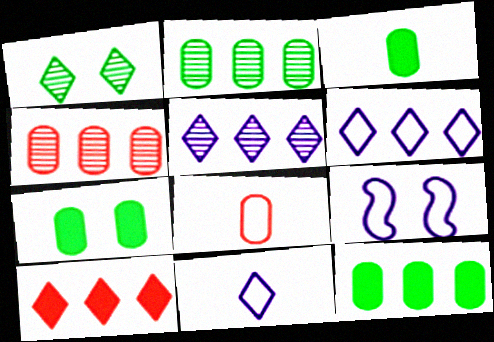[[1, 10, 11], 
[3, 7, 12]]